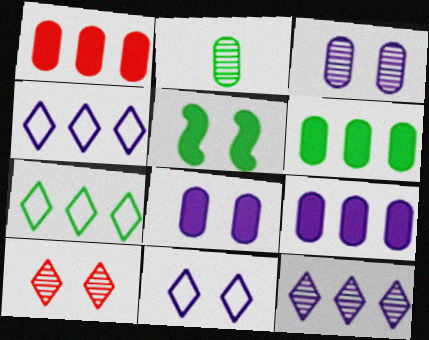[[1, 6, 9], 
[2, 5, 7]]